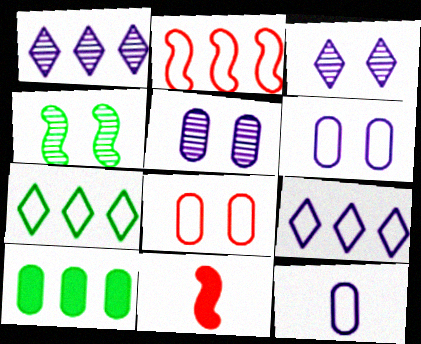[[1, 2, 10], 
[5, 7, 11]]